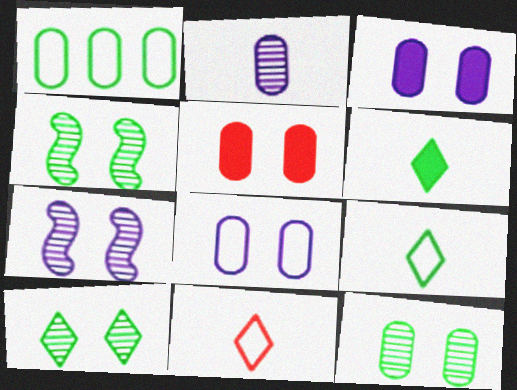[[1, 2, 5], 
[1, 4, 6], 
[4, 10, 12], 
[5, 8, 12]]